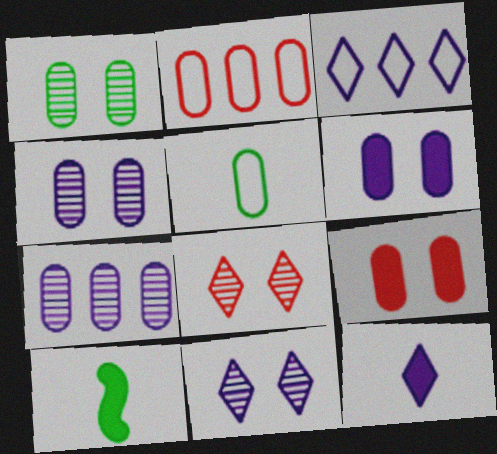[[2, 10, 11], 
[3, 11, 12], 
[5, 7, 9]]